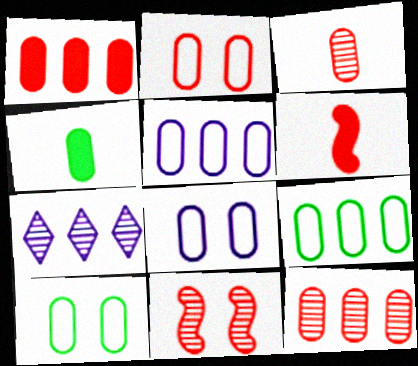[[1, 2, 3], 
[2, 8, 10], 
[4, 8, 12], 
[6, 7, 10]]